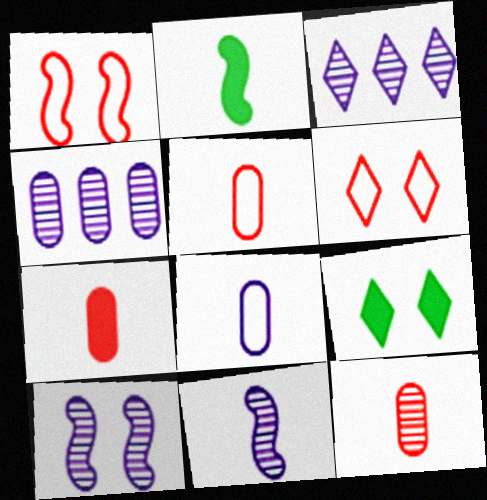[[2, 4, 6], 
[5, 7, 12]]